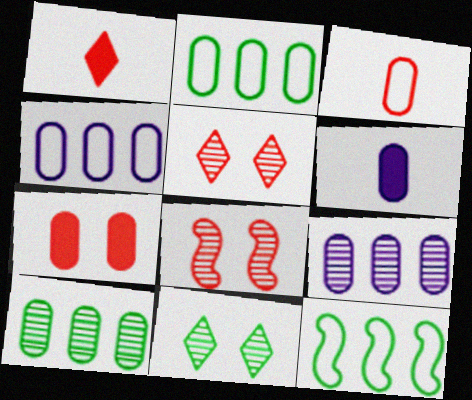[[5, 6, 12]]